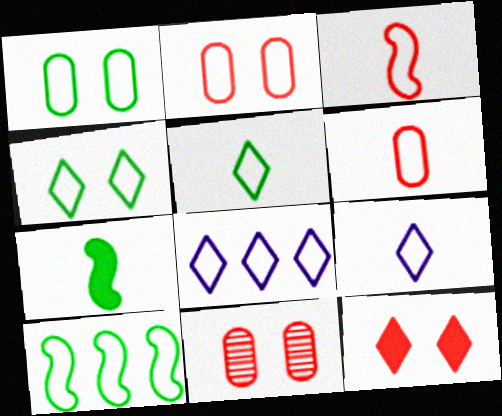[[1, 3, 8], 
[1, 5, 10], 
[2, 9, 10], 
[7, 8, 11]]